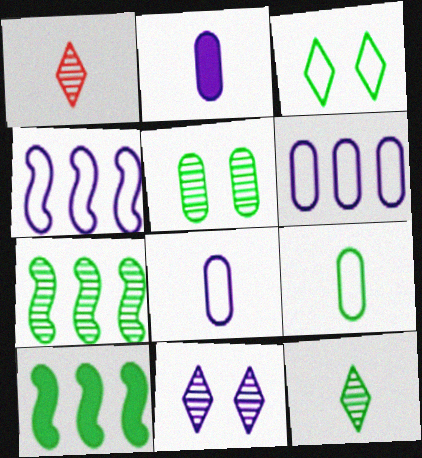[[2, 4, 11], 
[5, 7, 12]]